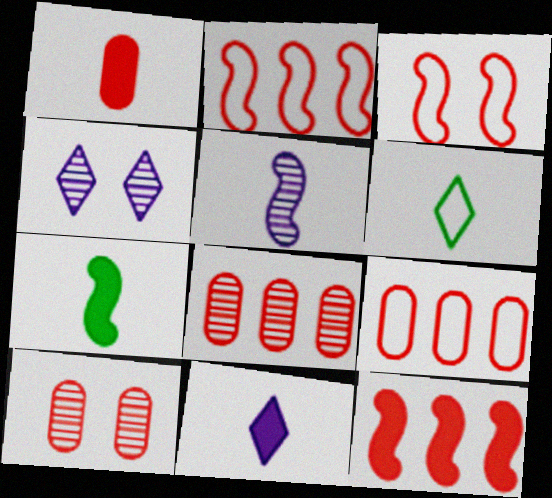[[1, 5, 6], 
[1, 7, 11], 
[1, 9, 10], 
[4, 7, 9]]